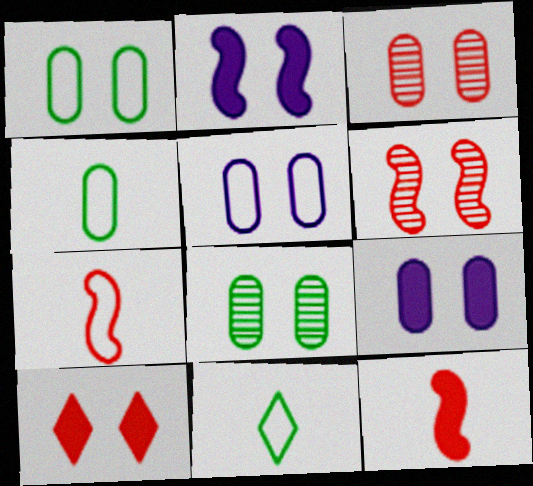[[1, 3, 9]]